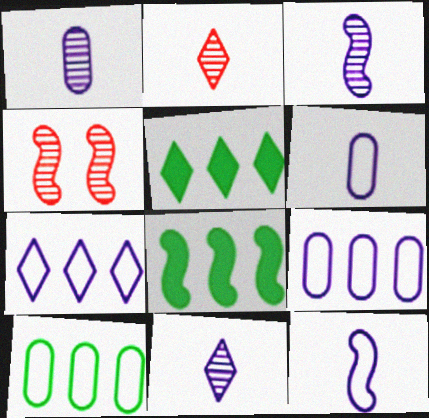[[1, 3, 11], 
[4, 5, 6], 
[4, 8, 12]]